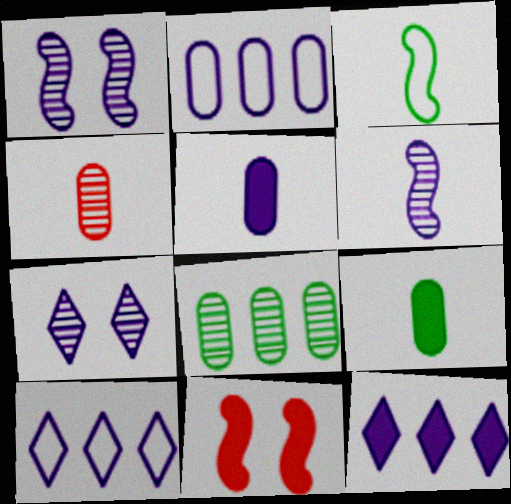[[1, 5, 10], 
[9, 11, 12]]